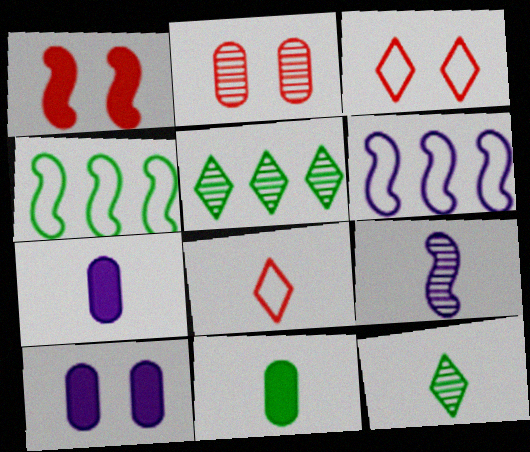[[1, 2, 3], 
[1, 4, 9], 
[2, 5, 9], 
[8, 9, 11]]